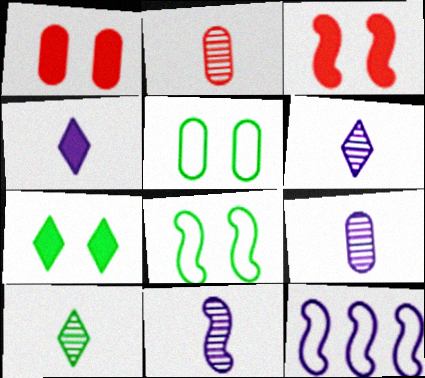[[1, 10, 12], 
[2, 7, 12], 
[2, 10, 11], 
[6, 9, 11]]